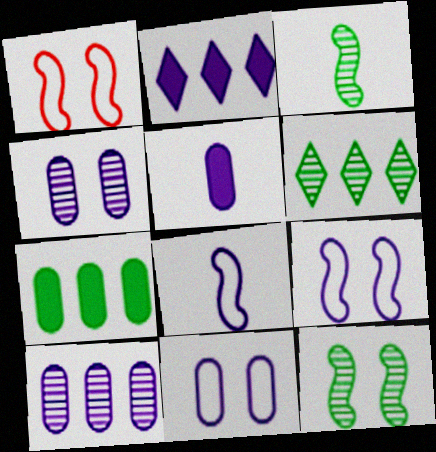[[1, 5, 6], 
[2, 4, 8], 
[5, 10, 11]]